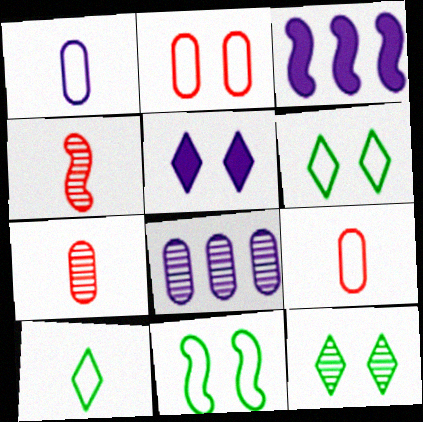[[3, 4, 11], 
[3, 6, 7], 
[3, 9, 12], 
[4, 8, 12]]